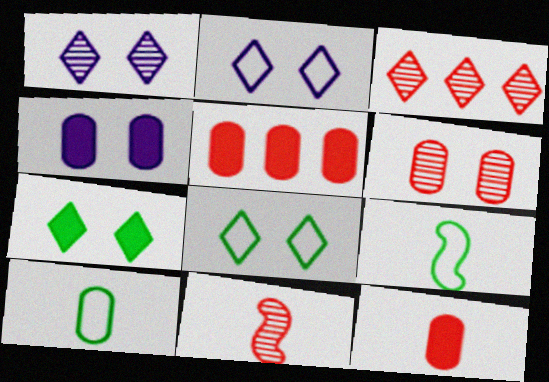[[1, 5, 9], 
[3, 4, 9], 
[3, 6, 11]]